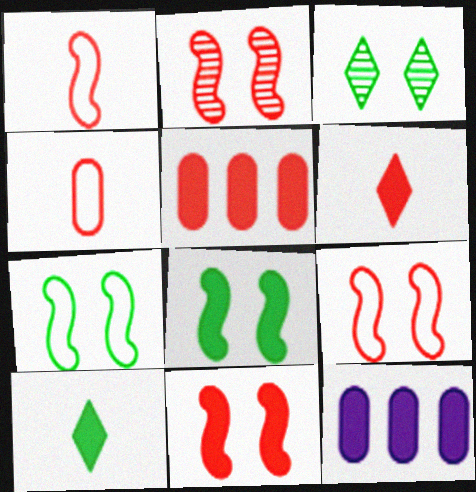[[1, 3, 12], 
[2, 9, 11], 
[5, 6, 11], 
[6, 8, 12], 
[10, 11, 12]]